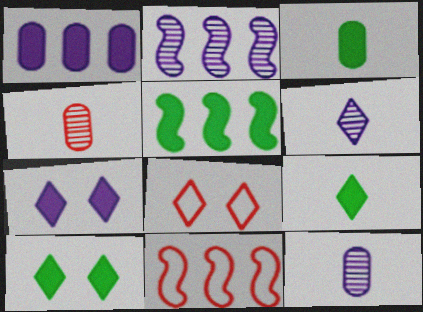[[2, 3, 8], 
[2, 5, 11], 
[3, 5, 10], 
[5, 8, 12], 
[10, 11, 12]]